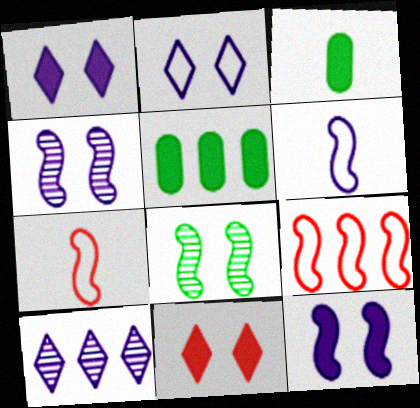[[5, 9, 10]]